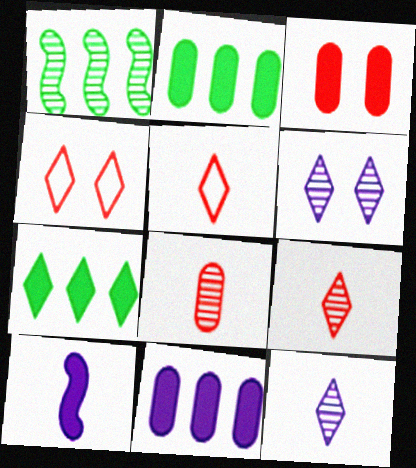[[1, 6, 8], 
[3, 7, 10], 
[4, 7, 12], 
[5, 6, 7]]